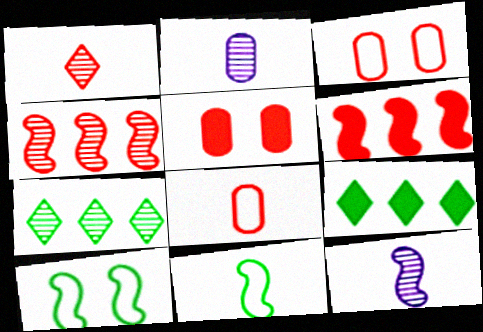[[1, 3, 6], 
[3, 9, 12], 
[6, 10, 12]]